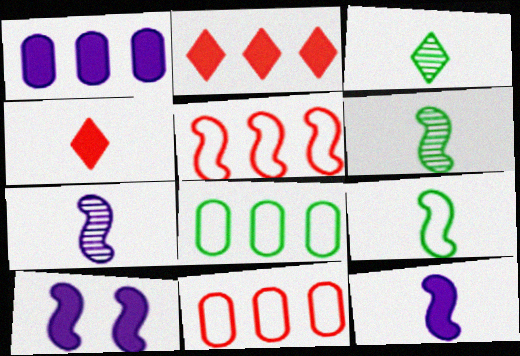[[3, 10, 11], 
[5, 6, 10]]